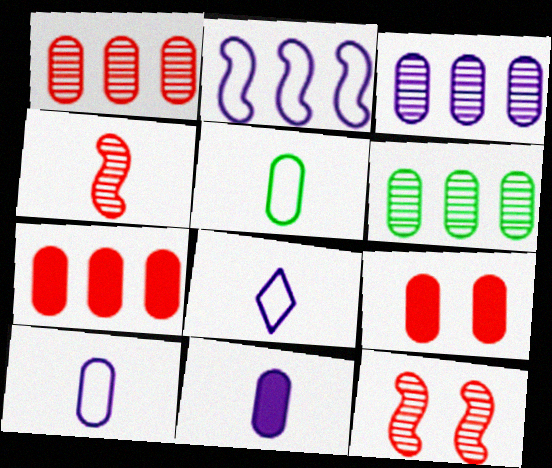[[1, 3, 6], 
[3, 5, 9], 
[6, 9, 10]]